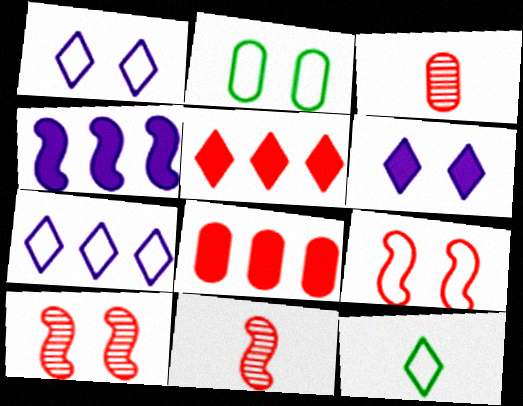[[1, 2, 9], 
[2, 6, 10], 
[3, 5, 9]]